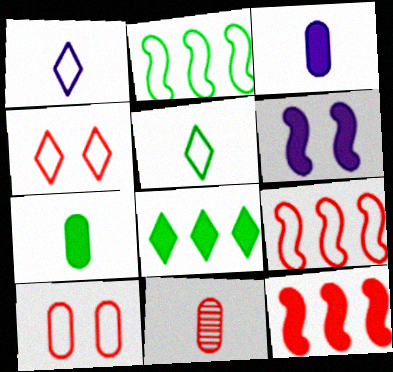[[1, 2, 10], 
[4, 11, 12]]